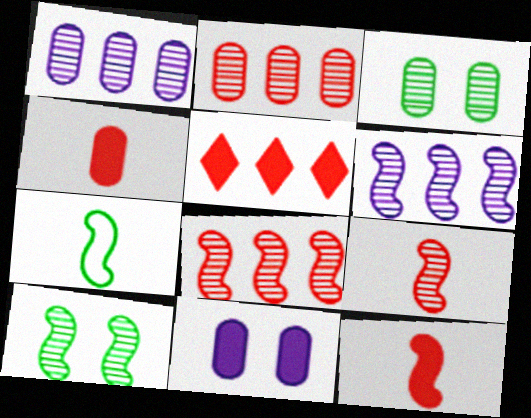[[6, 9, 10]]